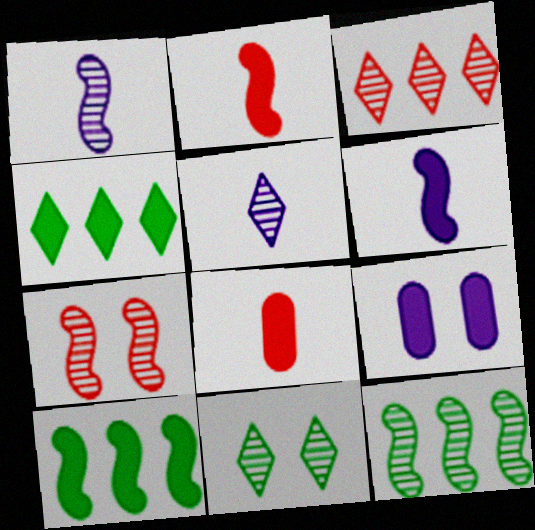[[1, 7, 12], 
[2, 4, 9], 
[3, 5, 11]]